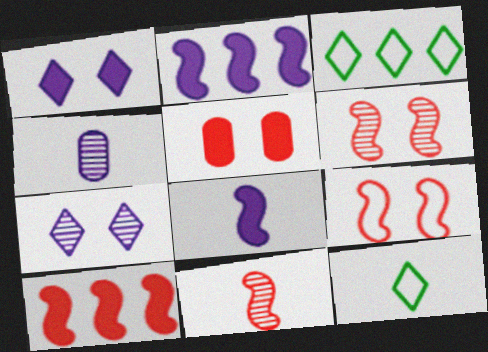[[9, 10, 11]]